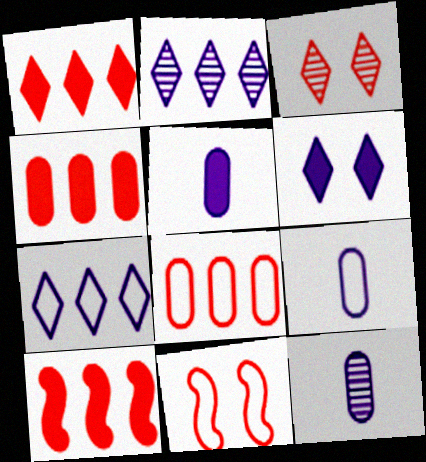[[1, 4, 10], 
[5, 9, 12]]